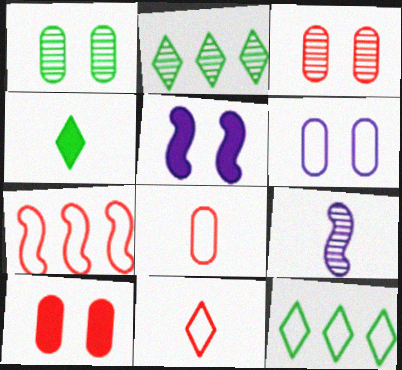[[1, 6, 10], 
[2, 3, 9], 
[2, 5, 8], 
[4, 8, 9], 
[9, 10, 12]]